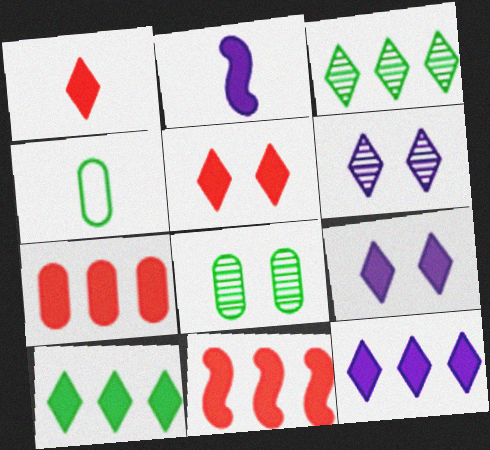[[1, 9, 10], 
[4, 6, 11]]